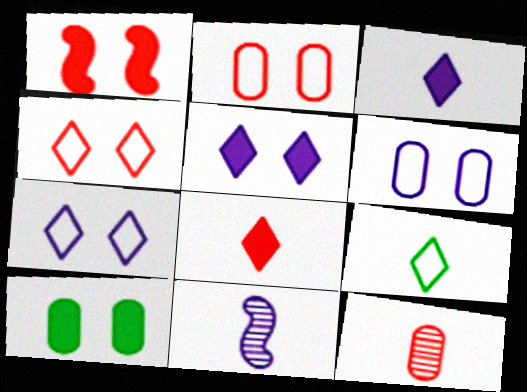[[1, 5, 10]]